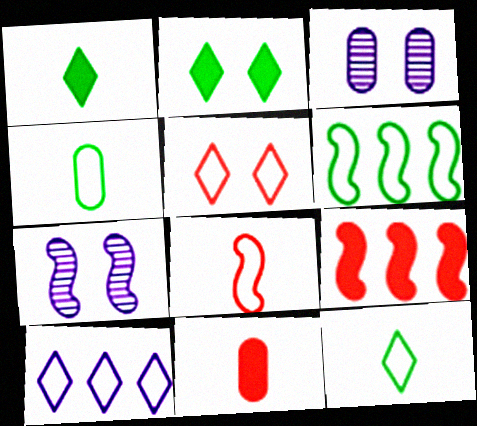[[3, 9, 12], 
[5, 10, 12]]